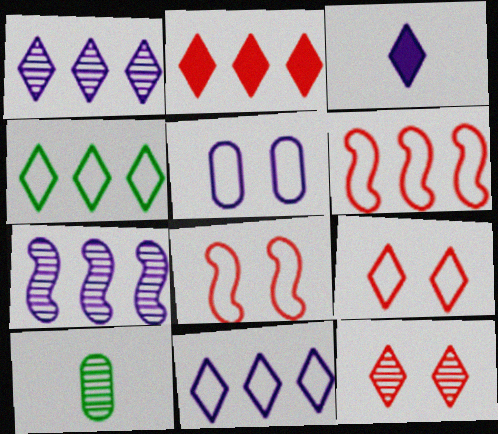[[1, 2, 4], 
[3, 4, 12], 
[3, 5, 7], 
[7, 10, 12]]